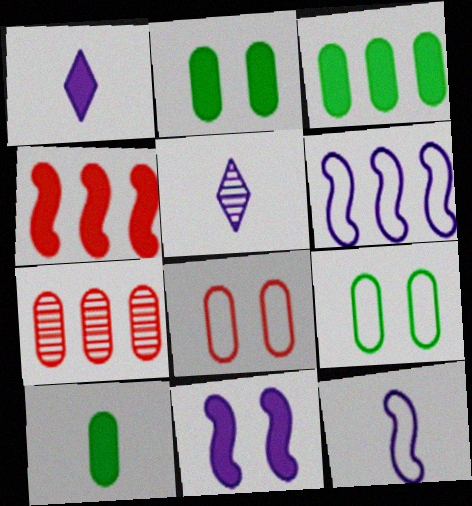[[1, 2, 4], 
[2, 3, 10], 
[4, 5, 9]]